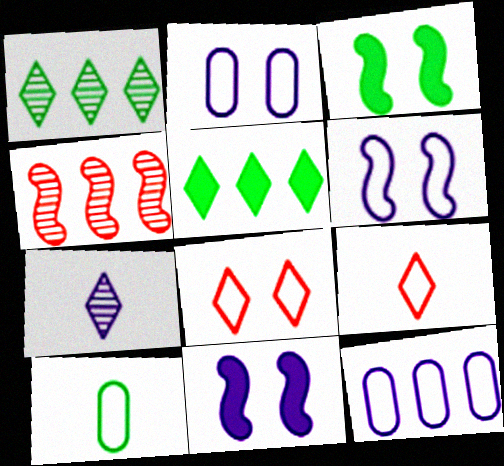[[1, 3, 10], 
[4, 5, 12], 
[5, 7, 8], 
[7, 11, 12]]